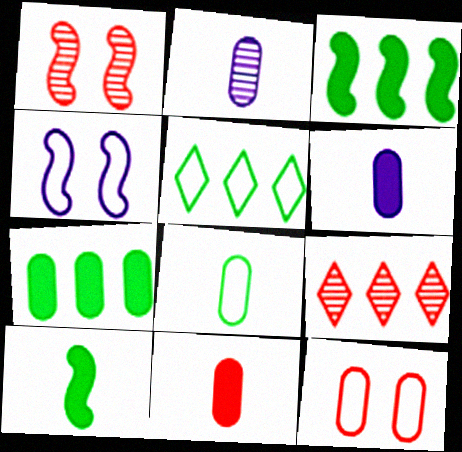[[1, 5, 6], 
[2, 7, 12], 
[2, 8, 11]]